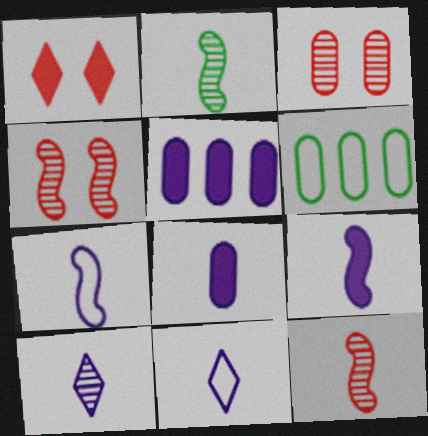[[3, 6, 8], 
[7, 8, 10]]